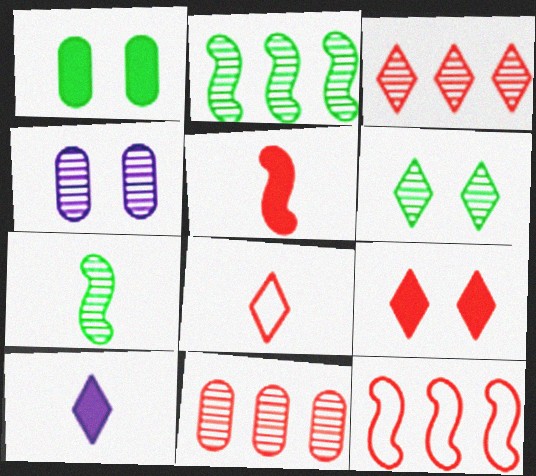[[3, 4, 7], 
[3, 8, 9]]